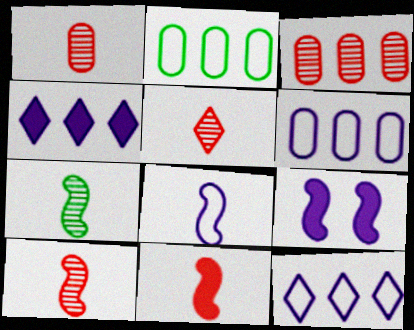[[1, 5, 10], 
[2, 5, 9], 
[7, 8, 11]]